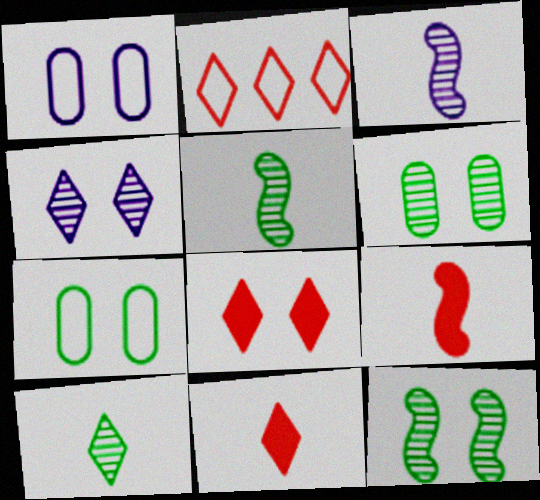[[1, 8, 12]]